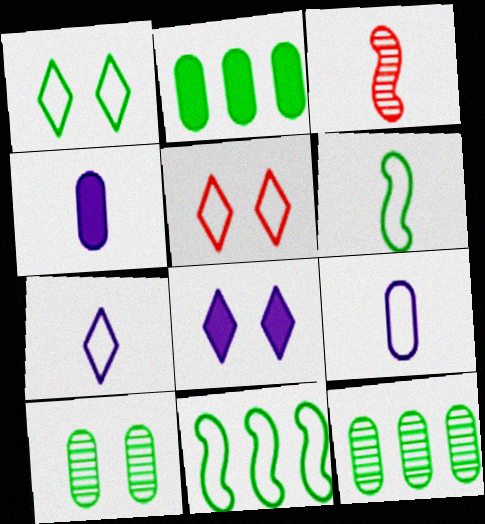[[5, 9, 11]]